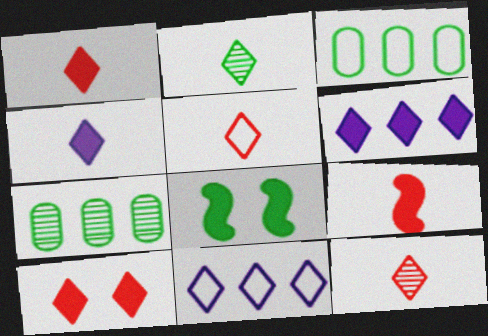[[1, 5, 12], 
[2, 3, 8], 
[2, 4, 5], 
[2, 10, 11]]